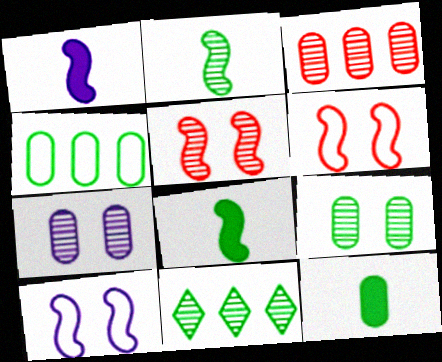[[2, 9, 11], 
[4, 9, 12]]